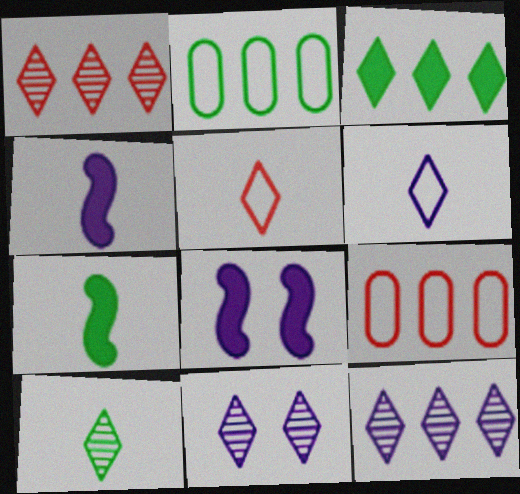[[1, 10, 11], 
[3, 5, 11], 
[7, 9, 11], 
[8, 9, 10]]